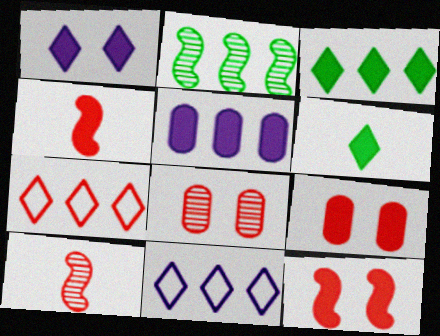[[2, 5, 7], 
[4, 7, 8], 
[5, 6, 12], 
[7, 9, 10]]